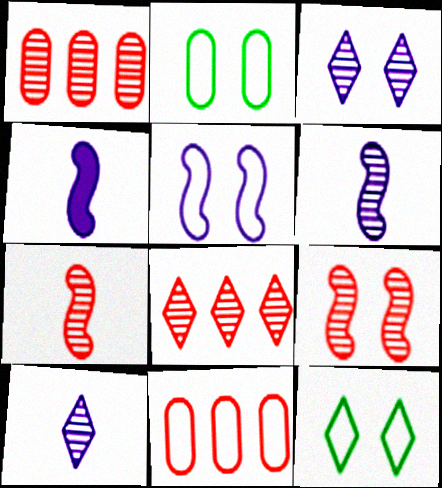[[1, 4, 12], 
[2, 4, 8]]